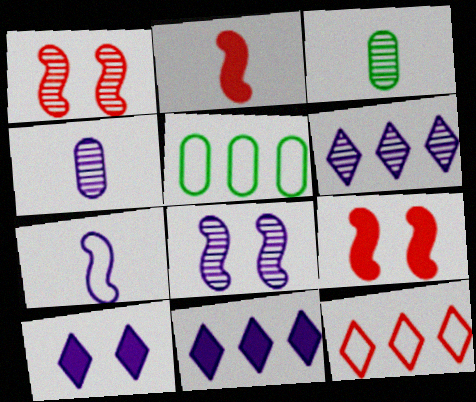[[1, 3, 6], 
[4, 6, 8]]